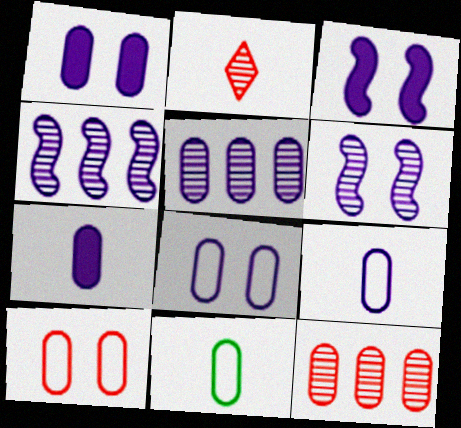[[1, 5, 9], 
[1, 11, 12], 
[5, 7, 8]]